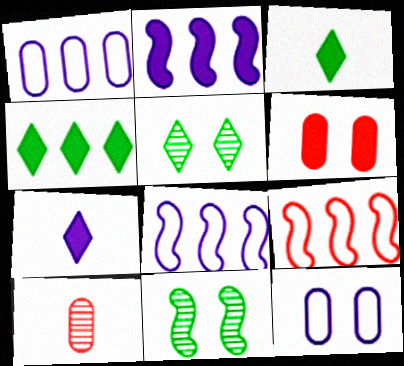[[2, 3, 6]]